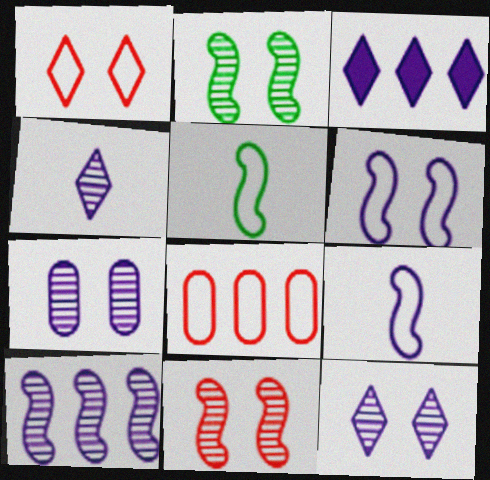[[3, 7, 9], 
[4, 7, 10]]